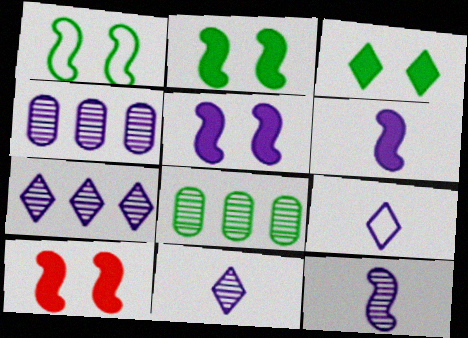[[2, 5, 10], 
[4, 5, 9], 
[8, 9, 10]]